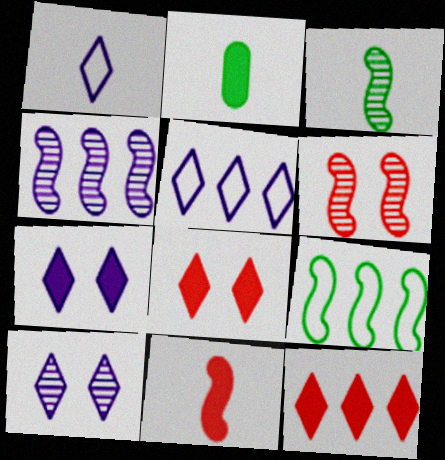[[2, 5, 6], 
[3, 4, 6]]